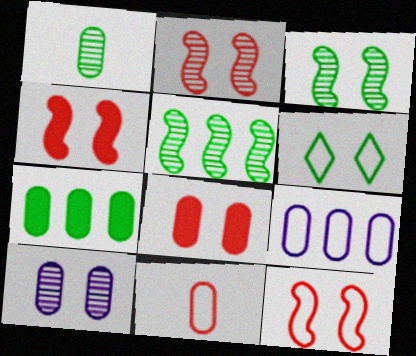[[1, 8, 9], 
[2, 4, 12], 
[4, 6, 10], 
[7, 10, 11]]